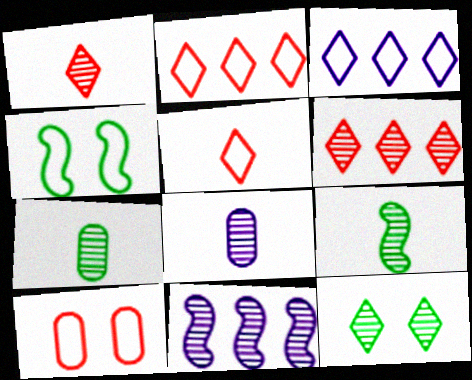[[1, 8, 9]]